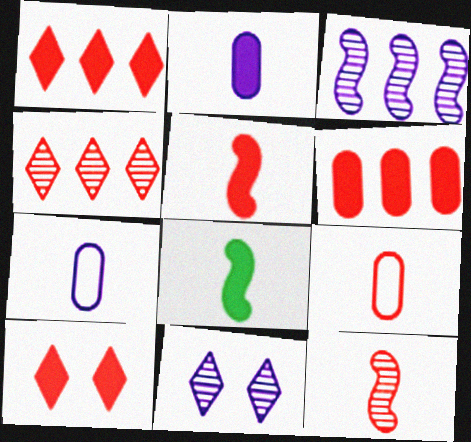[[5, 6, 10]]